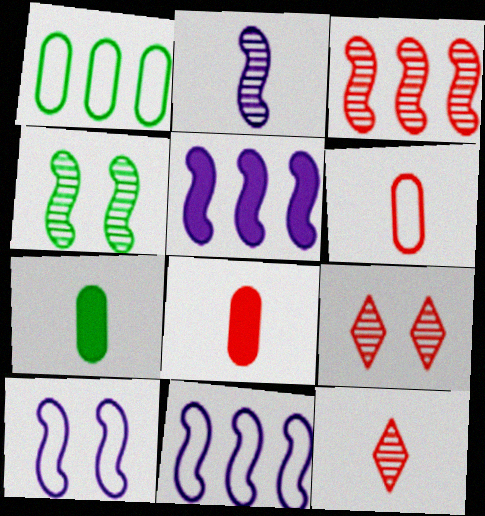[[2, 3, 4], 
[2, 5, 10], 
[7, 9, 11]]